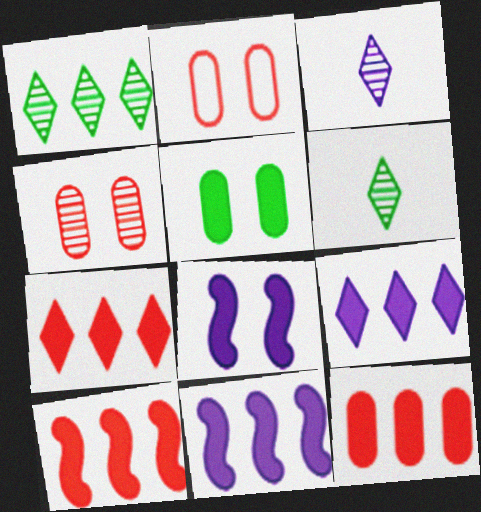[[2, 6, 11], 
[7, 10, 12]]